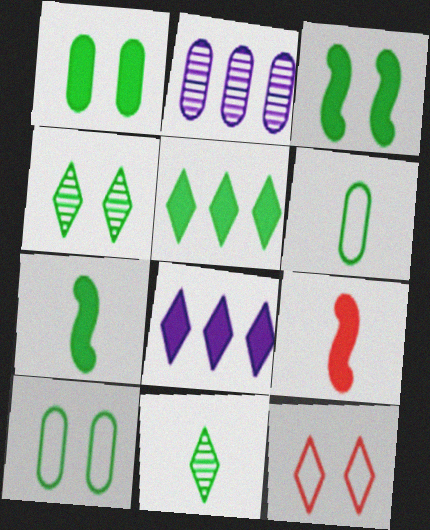[[1, 5, 7], 
[1, 8, 9], 
[2, 7, 12], 
[3, 4, 10], 
[6, 7, 11], 
[8, 11, 12]]